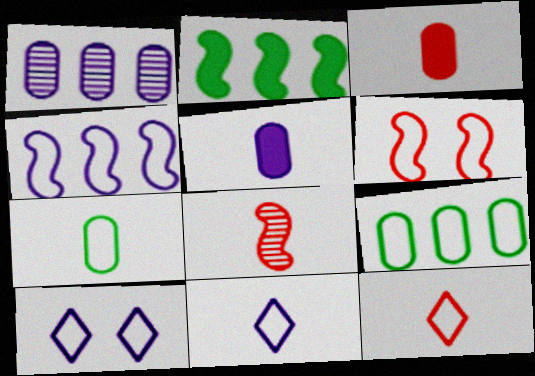[[3, 8, 12], 
[6, 9, 11]]